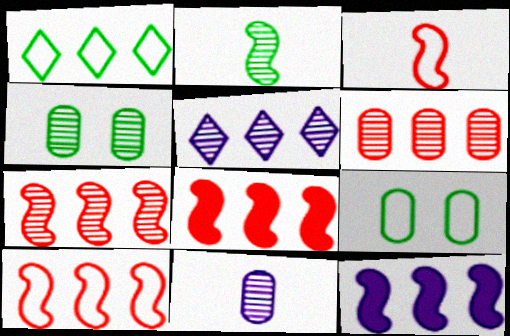[[1, 6, 12], 
[4, 6, 11], 
[7, 8, 10]]